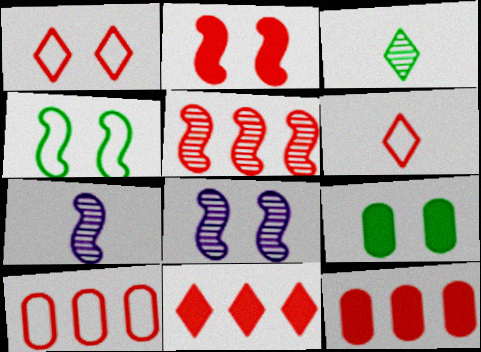[[1, 8, 9], 
[2, 4, 8], 
[5, 10, 11]]